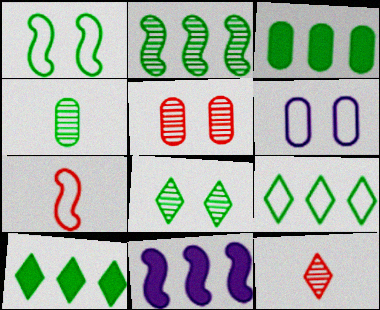[[1, 4, 10], 
[2, 3, 9], 
[2, 4, 8], 
[6, 7, 9]]